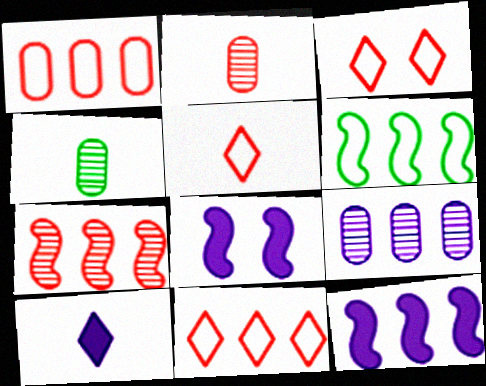[[3, 4, 12], 
[3, 5, 11], 
[4, 8, 11], 
[6, 7, 12]]